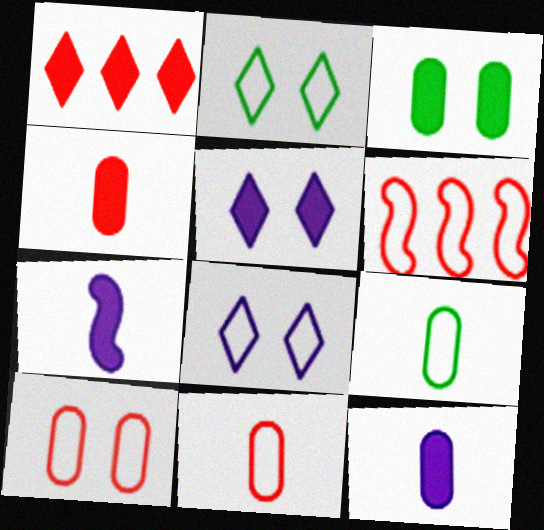[[1, 3, 7], 
[6, 8, 9]]